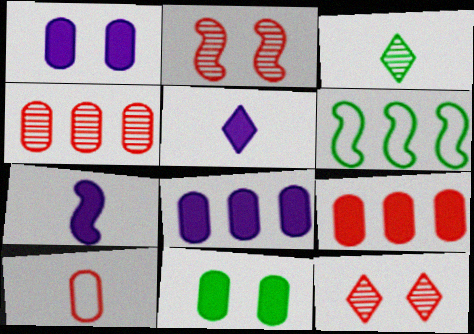[[2, 6, 7], 
[3, 6, 11], 
[3, 7, 10]]